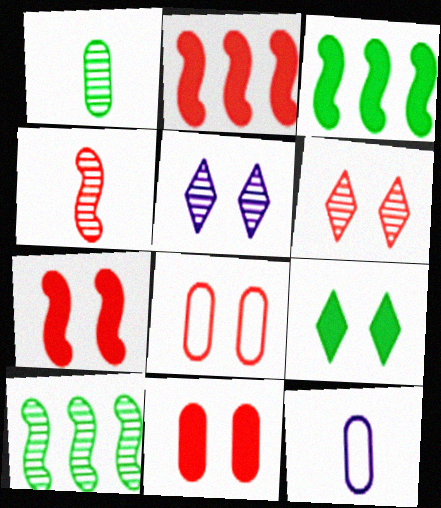[[3, 6, 12], 
[6, 7, 8]]